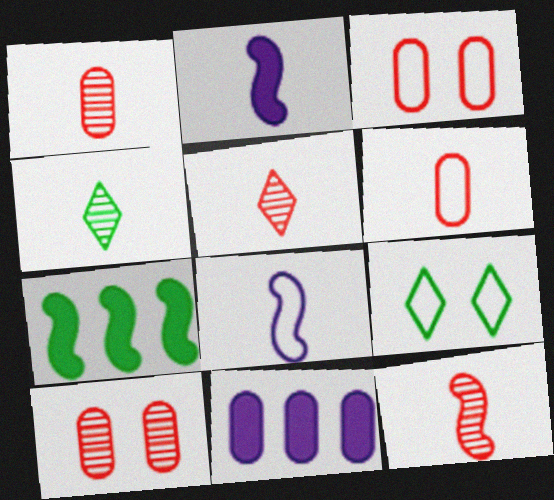[[1, 5, 12], 
[2, 4, 6], 
[9, 11, 12]]